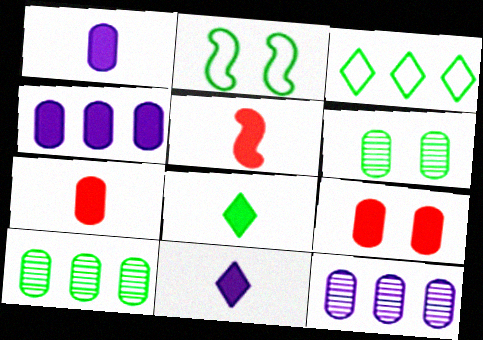[[1, 5, 8], 
[2, 8, 10]]